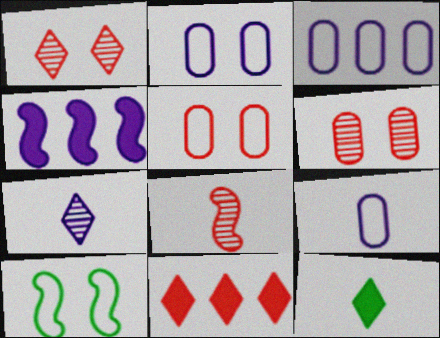[[2, 3, 9], 
[2, 4, 7], 
[4, 8, 10], 
[5, 8, 11], 
[8, 9, 12]]